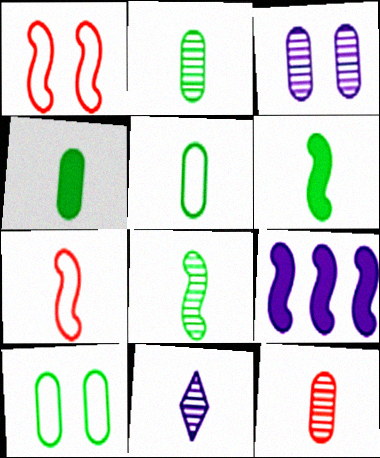[[1, 8, 9], 
[2, 4, 5], 
[4, 7, 11], 
[8, 11, 12]]